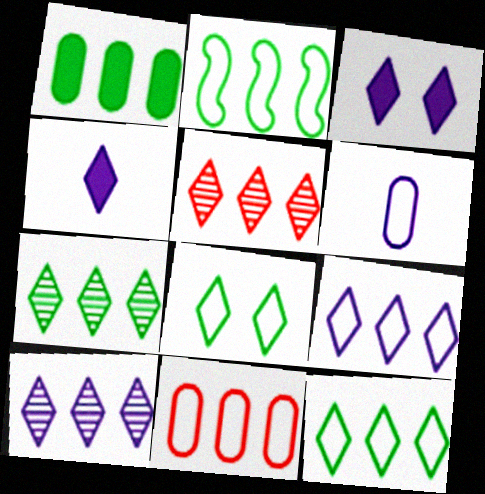[[1, 2, 7], 
[2, 9, 11], 
[4, 5, 8], 
[5, 7, 10]]